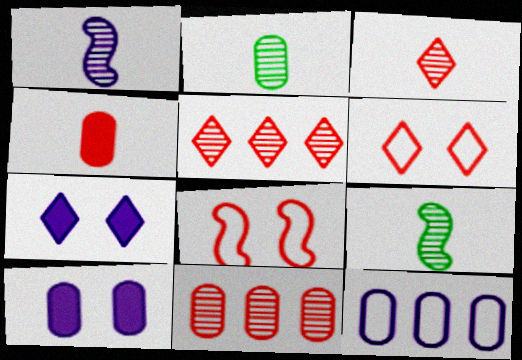[[1, 2, 3], 
[1, 7, 12], 
[4, 5, 8]]